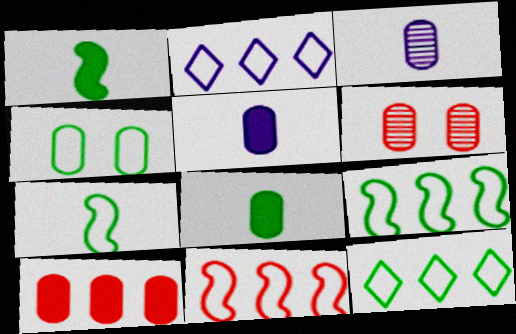[[1, 2, 6], 
[3, 4, 10], 
[4, 7, 12]]